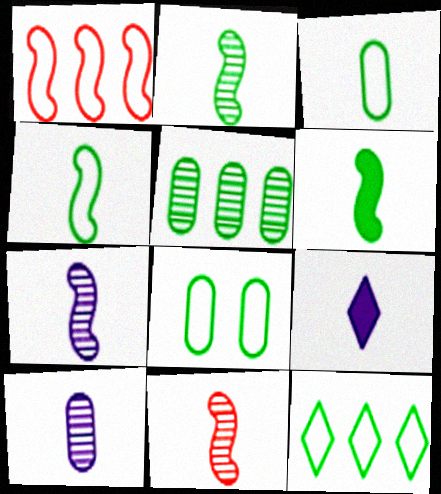[[2, 4, 6], 
[2, 7, 11], 
[3, 9, 11], 
[4, 8, 12]]